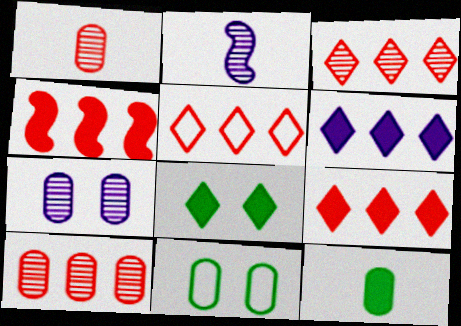[[2, 9, 11], 
[3, 5, 9], 
[4, 5, 10]]